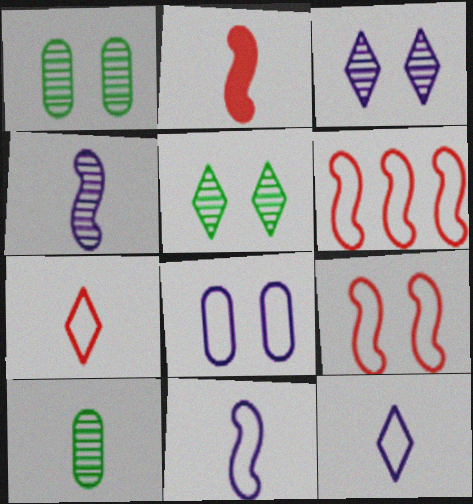[[2, 10, 12]]